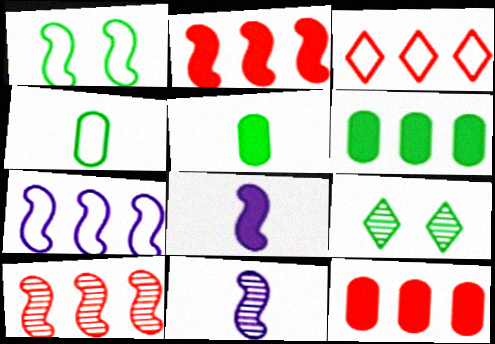[[1, 2, 11], 
[1, 8, 10], 
[3, 10, 12]]